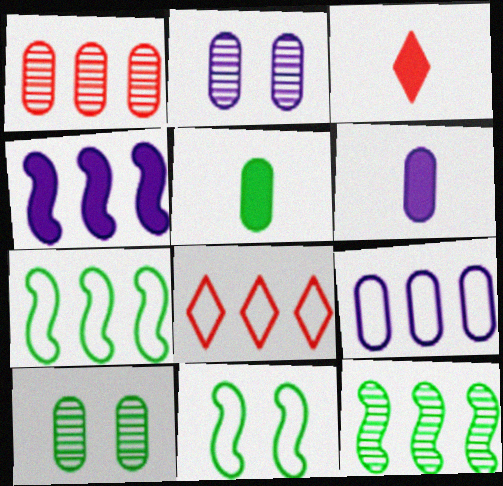[[2, 3, 7], 
[2, 6, 9], 
[7, 8, 9]]